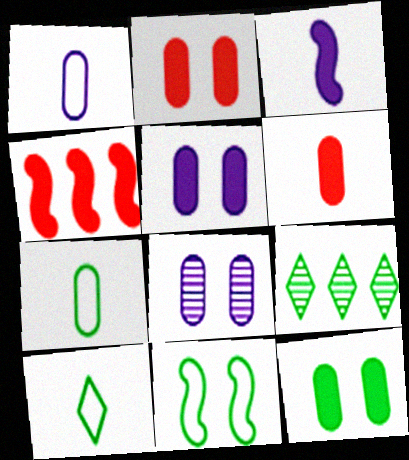[[2, 5, 12], 
[4, 8, 10]]